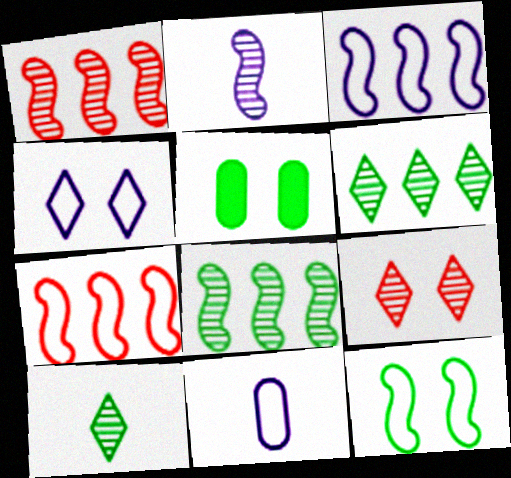[[3, 4, 11]]